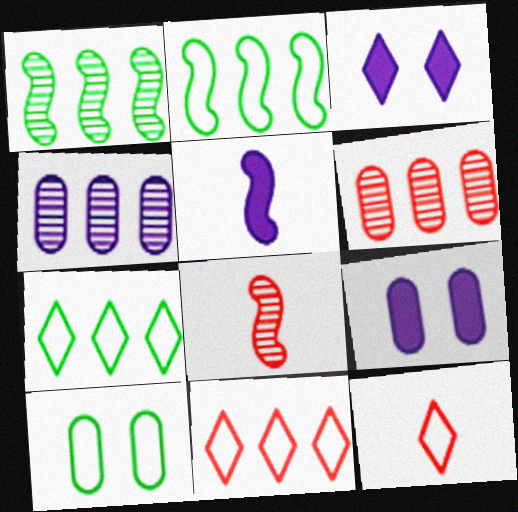[[1, 9, 12], 
[7, 8, 9]]